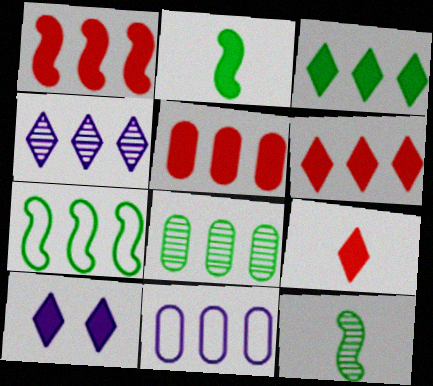[[1, 5, 6], 
[2, 5, 10], 
[3, 7, 8], 
[3, 9, 10], 
[4, 5, 7], 
[5, 8, 11]]